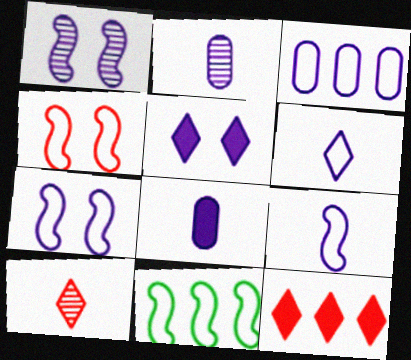[[3, 6, 7], 
[4, 9, 11]]